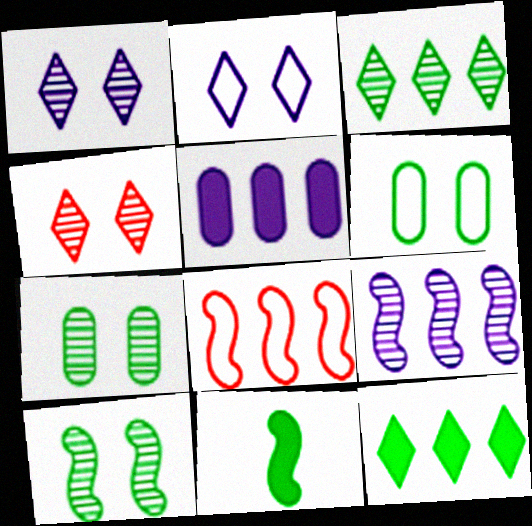[[3, 5, 8], 
[3, 6, 11]]